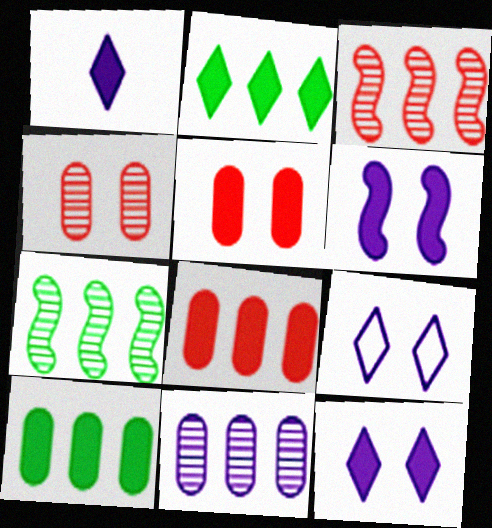[]